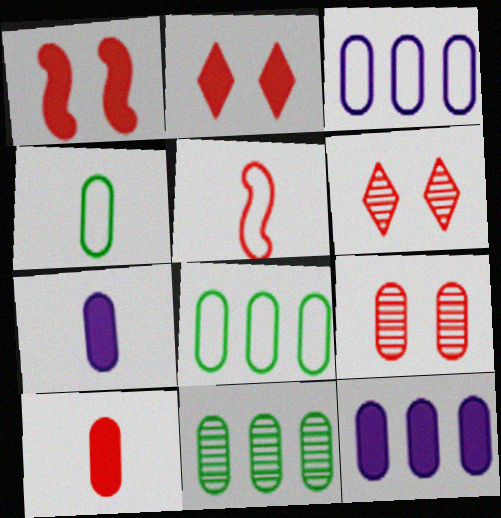[[4, 9, 12], 
[7, 8, 9]]